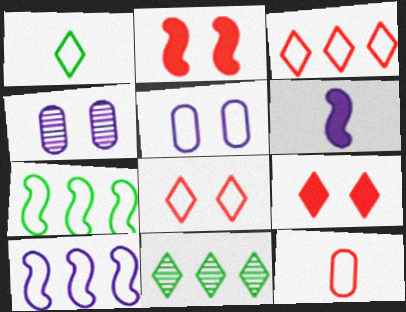[]